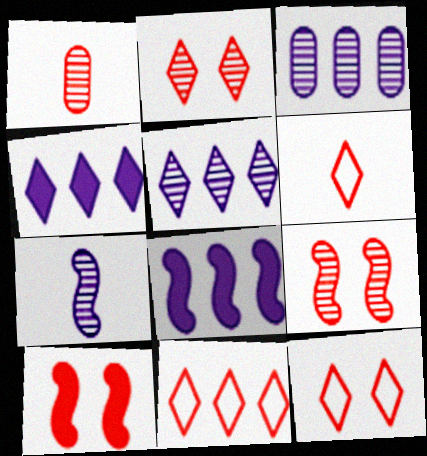[[1, 10, 11], 
[6, 11, 12]]